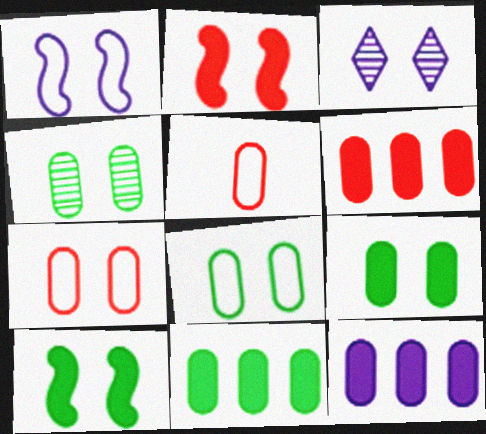[[2, 3, 8], 
[3, 7, 10], 
[4, 5, 12], 
[4, 8, 9], 
[6, 11, 12]]